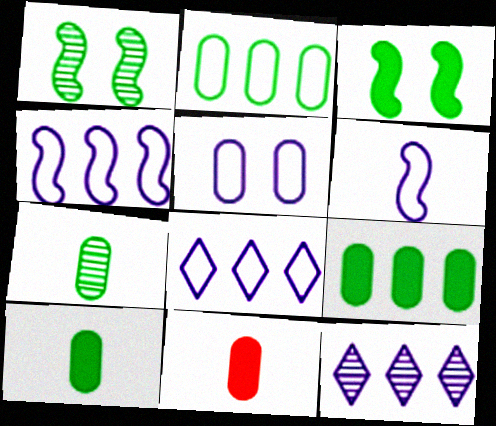[[1, 8, 11], 
[5, 6, 8]]